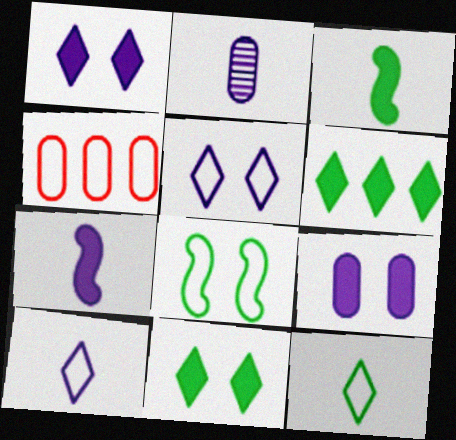[[2, 7, 10], 
[4, 8, 10]]